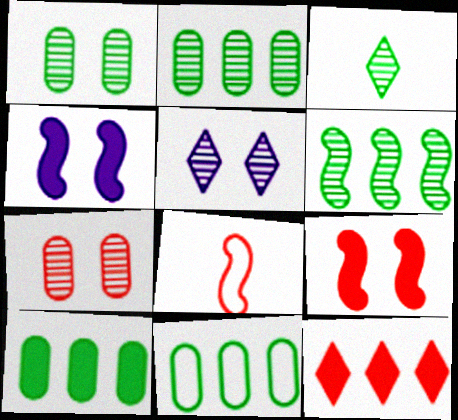[[1, 3, 6], 
[2, 10, 11], 
[4, 6, 8], 
[5, 8, 10], 
[7, 8, 12]]